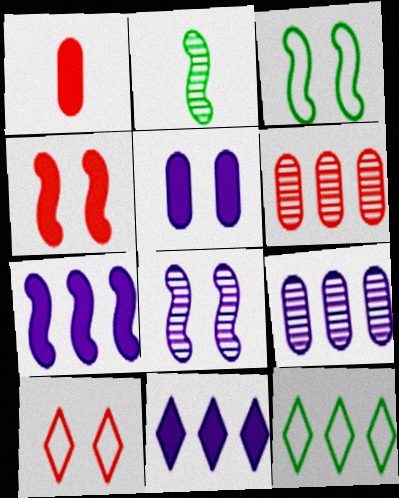[[1, 8, 12], 
[3, 4, 8], 
[6, 7, 12]]